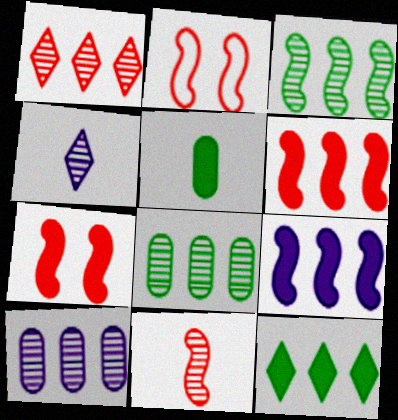[[1, 3, 10], 
[2, 6, 11]]